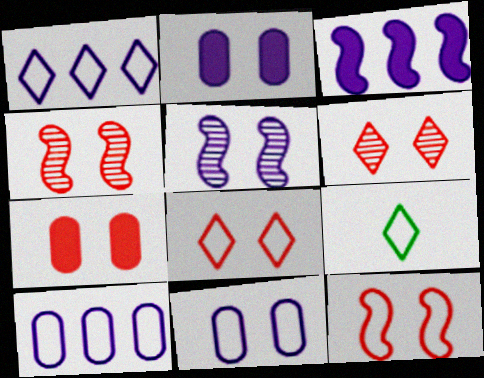[[1, 8, 9], 
[4, 7, 8], 
[6, 7, 12], 
[9, 10, 12]]